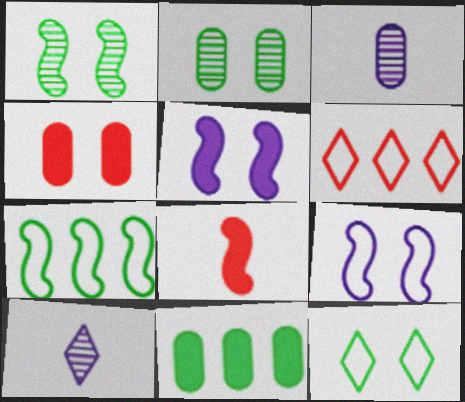[[4, 7, 10]]